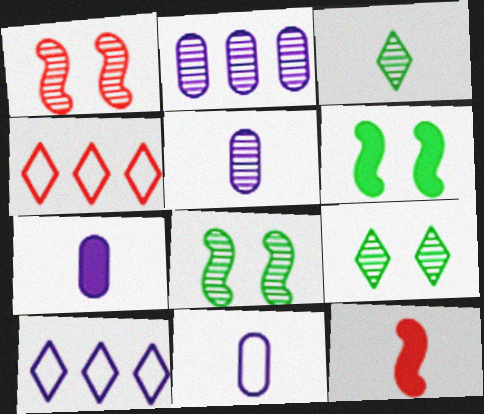[[1, 2, 3], 
[3, 11, 12], 
[4, 5, 6], 
[4, 7, 8], 
[5, 7, 11]]